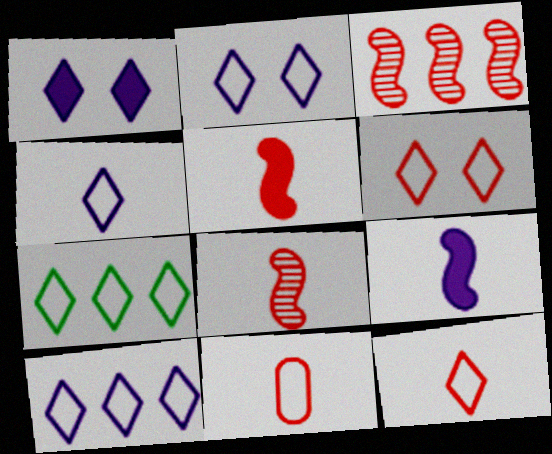[[2, 4, 10], 
[2, 7, 12], 
[4, 6, 7]]